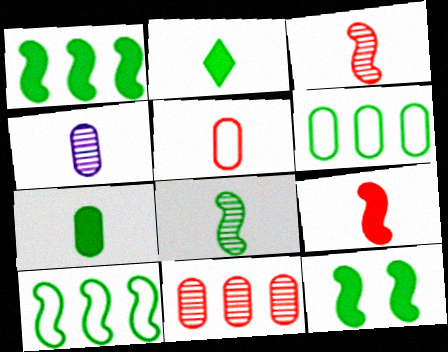[[4, 5, 7], 
[8, 10, 12]]